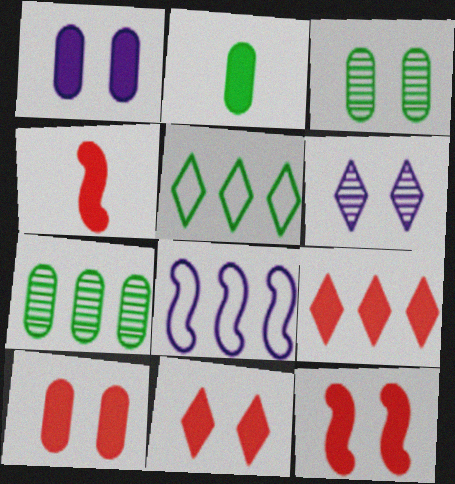[[4, 9, 10], 
[7, 8, 9], 
[10, 11, 12]]